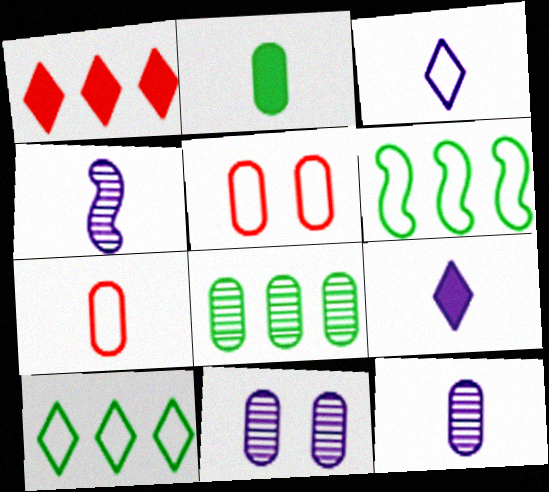[[2, 7, 12], 
[3, 5, 6]]